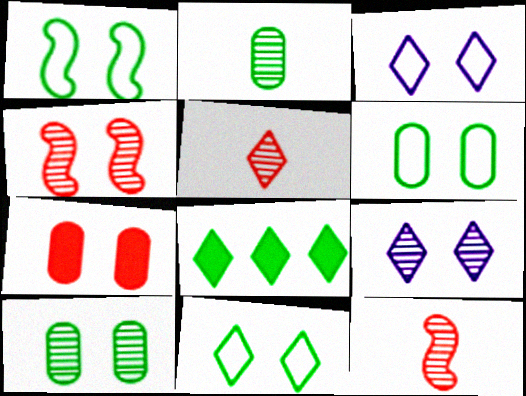[[1, 2, 8], 
[1, 6, 11], 
[1, 7, 9], 
[3, 5, 8], 
[4, 9, 10]]